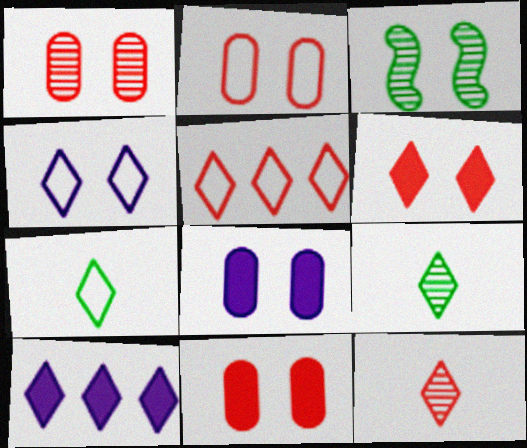[[1, 2, 11], 
[3, 4, 11], 
[4, 5, 7], 
[5, 6, 12]]